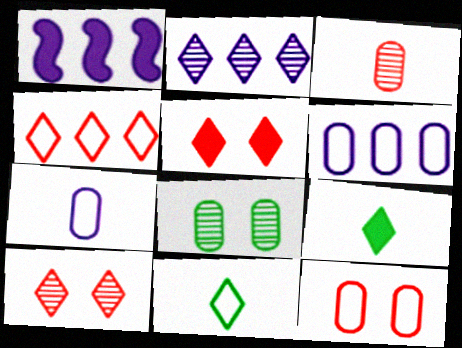[[1, 2, 6], 
[2, 5, 11]]